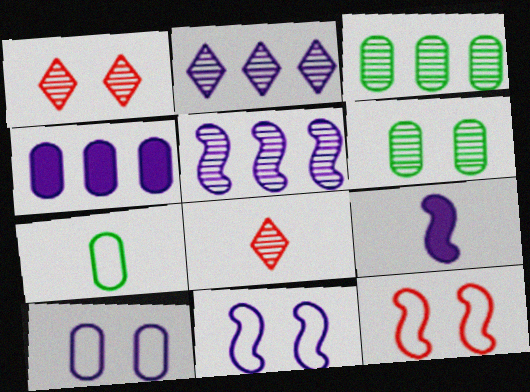[[2, 9, 10], 
[5, 6, 8], 
[5, 9, 11], 
[7, 8, 9]]